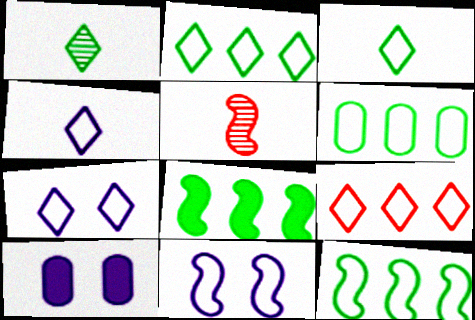[[2, 5, 10], 
[2, 6, 12], 
[3, 7, 9], 
[5, 8, 11]]